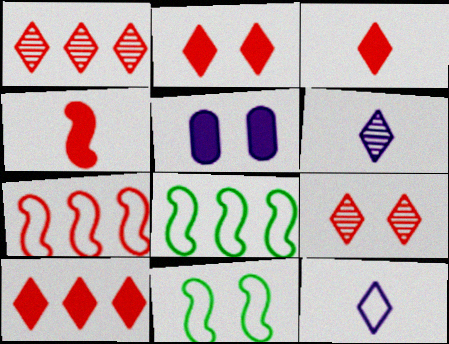[[2, 3, 10], 
[5, 9, 11]]